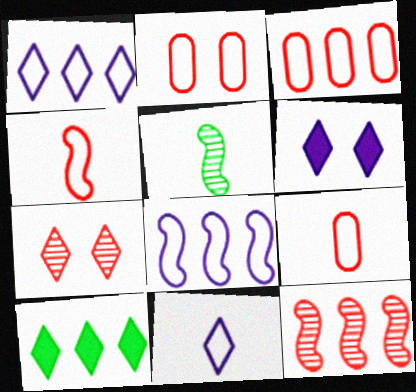[[2, 3, 9], 
[3, 5, 6], 
[7, 10, 11]]